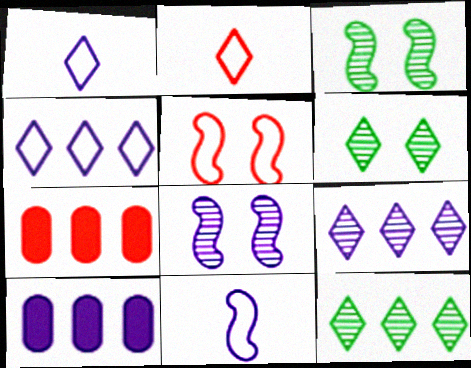[[1, 3, 7], 
[1, 8, 10], 
[2, 3, 10], 
[6, 7, 11]]